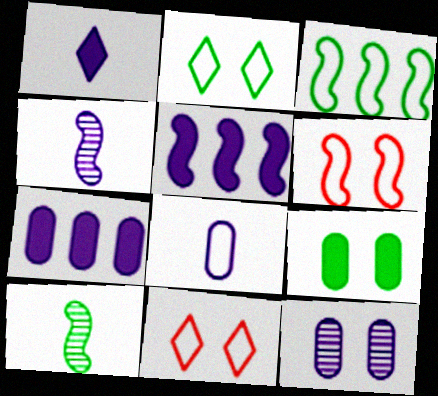[[1, 4, 8], 
[3, 8, 11], 
[5, 6, 10], 
[7, 8, 12], 
[7, 10, 11]]